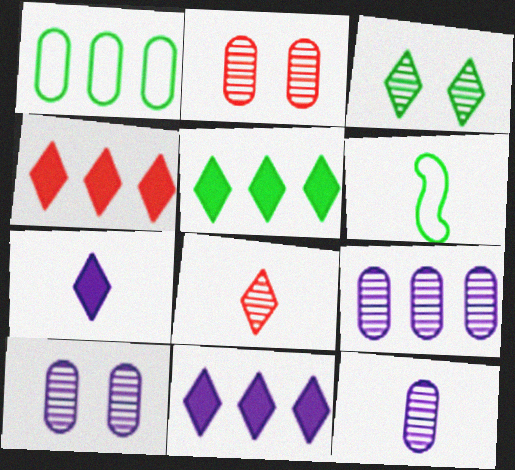[[2, 6, 11], 
[4, 5, 11], 
[4, 6, 10], 
[9, 10, 12]]